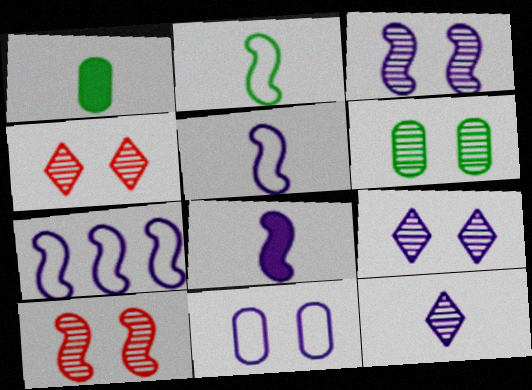[[1, 4, 7], 
[3, 4, 6], 
[3, 7, 8], 
[6, 9, 10]]